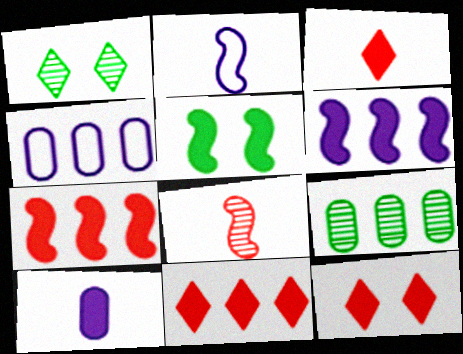[[2, 9, 12], 
[3, 11, 12], 
[5, 10, 11]]